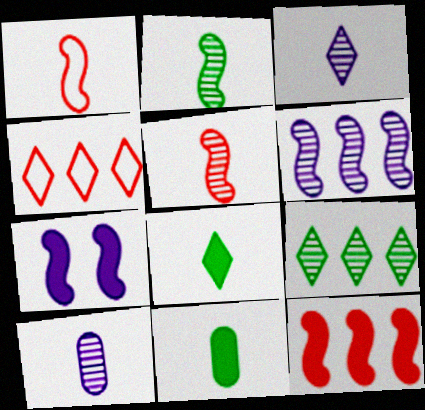[[1, 3, 11], 
[1, 8, 10]]